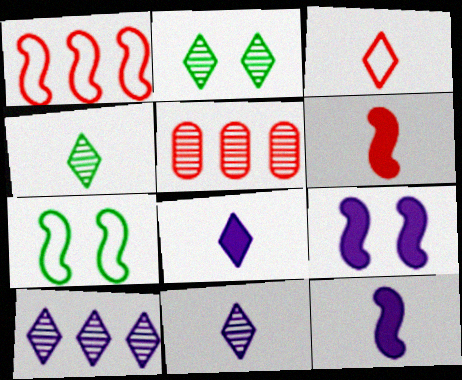[[3, 4, 8], 
[5, 7, 8]]